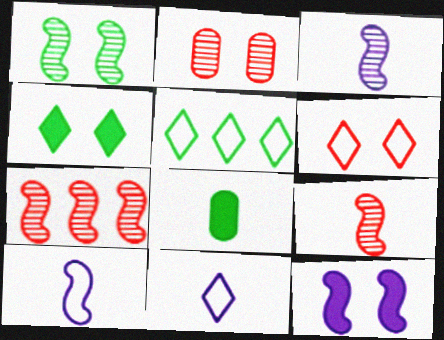[[1, 3, 7], 
[1, 5, 8], 
[5, 6, 11], 
[8, 9, 11]]